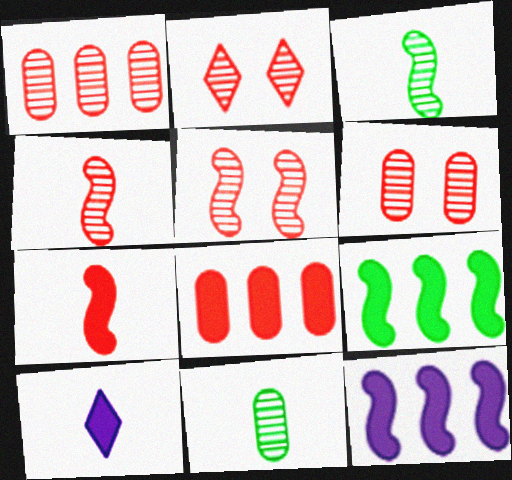[[1, 2, 4], 
[2, 5, 6]]